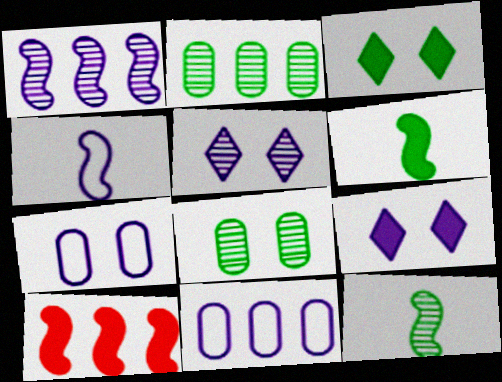[]